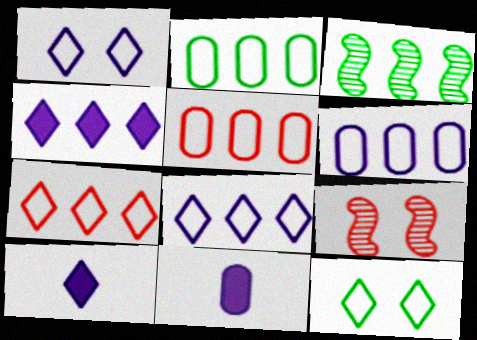[[2, 5, 6], 
[2, 9, 10], 
[3, 4, 5]]